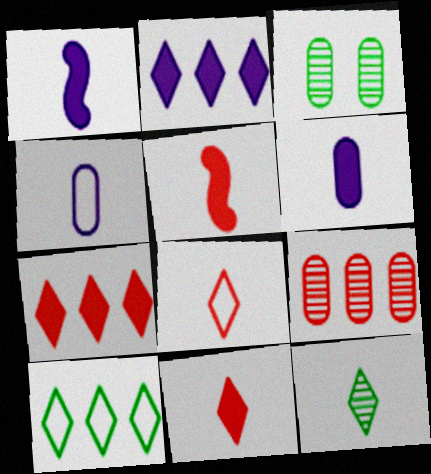[[4, 5, 12]]